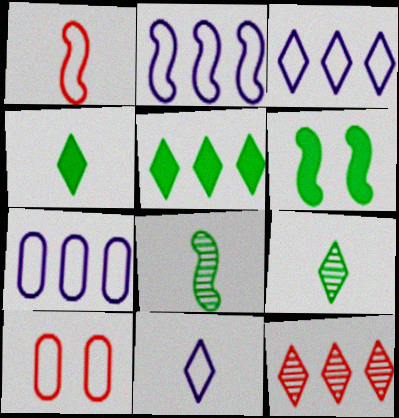[[2, 3, 7], 
[3, 5, 12]]